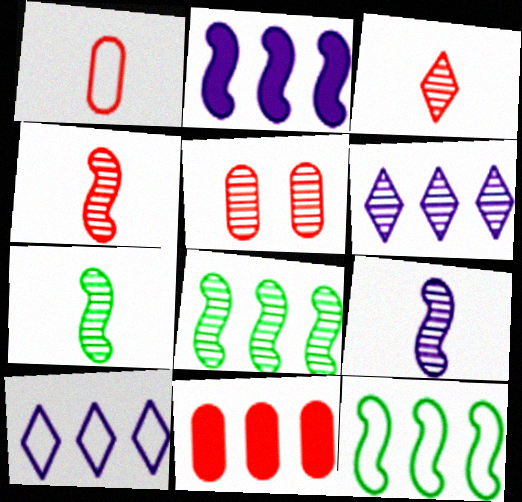[[1, 5, 11], 
[4, 7, 9], 
[5, 6, 7], 
[6, 11, 12], 
[8, 10, 11]]